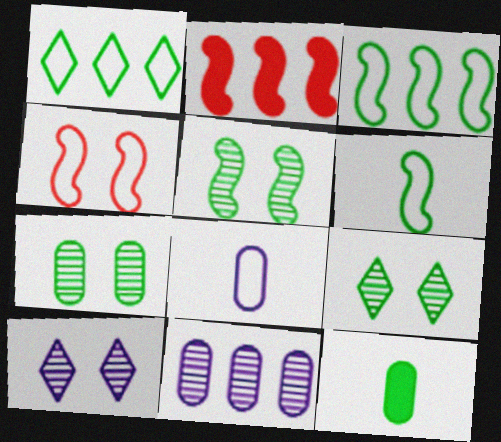[[1, 2, 11], 
[1, 4, 8], 
[1, 5, 12], 
[2, 8, 9], 
[3, 9, 12], 
[5, 7, 9]]